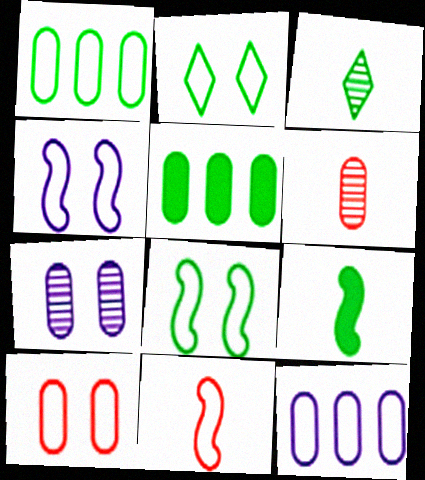[[2, 4, 10], 
[2, 11, 12], 
[3, 5, 8]]